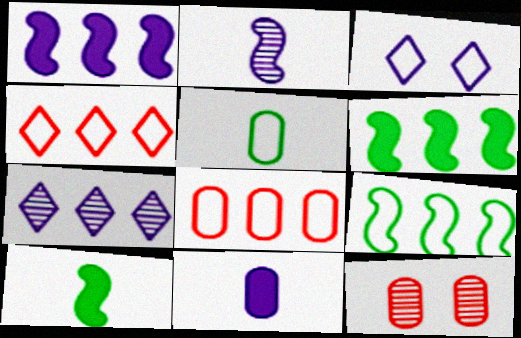[[6, 7, 8]]